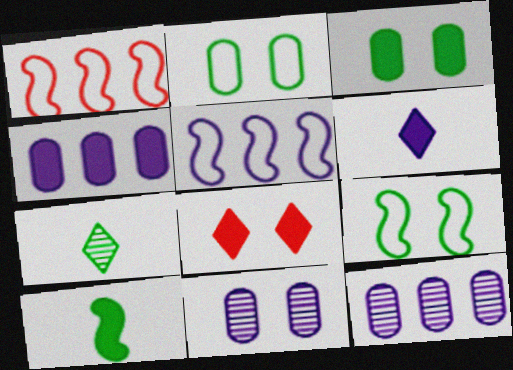[[4, 8, 10], 
[5, 6, 11], 
[8, 9, 11]]